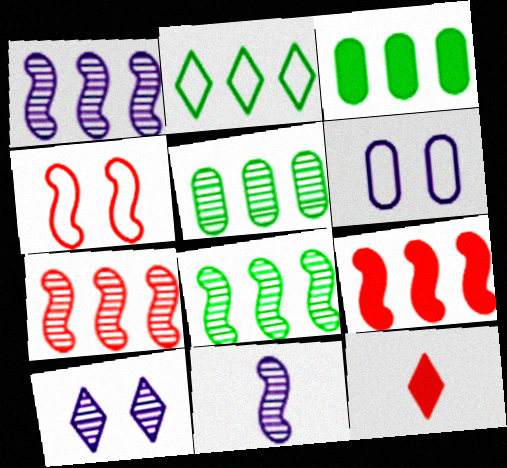[[1, 7, 8], 
[2, 3, 8], 
[2, 10, 12], 
[6, 8, 12]]